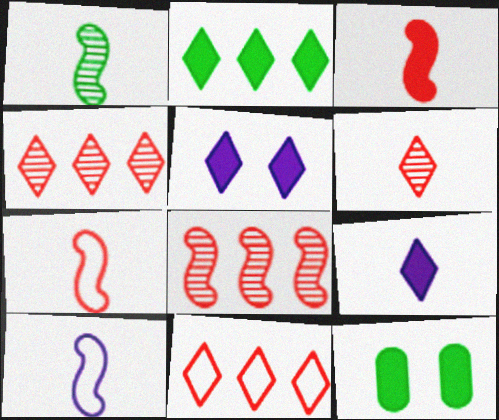[[1, 3, 10], 
[4, 10, 12]]